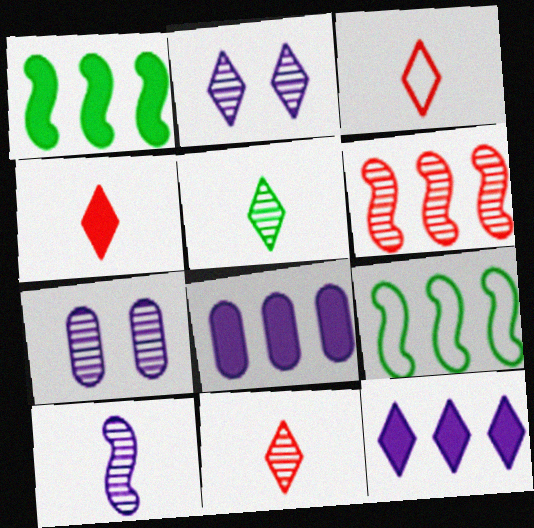[[1, 3, 7], 
[3, 4, 11], 
[4, 7, 9], 
[5, 6, 7]]